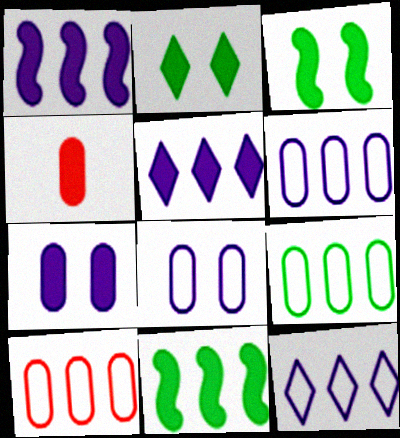[[1, 2, 4], 
[3, 4, 5], 
[6, 9, 10]]